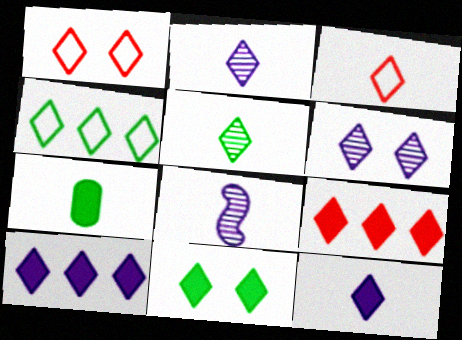[[1, 5, 10], 
[1, 6, 11], 
[3, 5, 12], 
[3, 7, 8], 
[4, 5, 11], 
[9, 11, 12]]